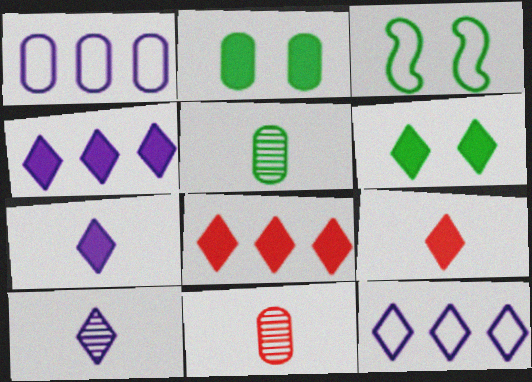[[1, 2, 11], 
[3, 4, 11], 
[4, 6, 9], 
[6, 7, 8]]